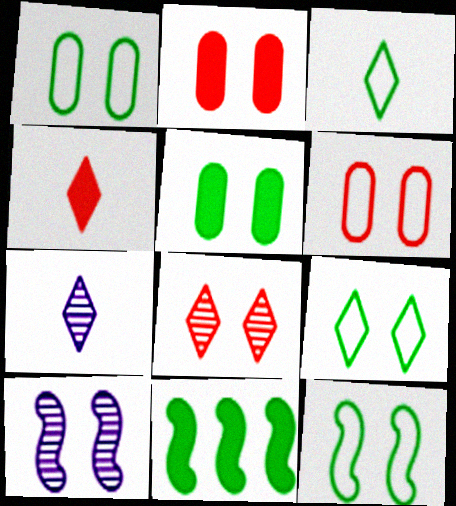[[1, 9, 12], 
[2, 9, 10], 
[3, 4, 7], 
[6, 7, 11]]